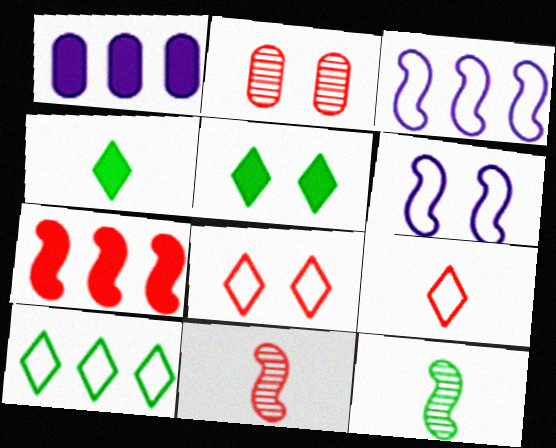[[1, 8, 12], 
[2, 3, 4], 
[2, 5, 6], 
[2, 7, 9], 
[6, 7, 12]]